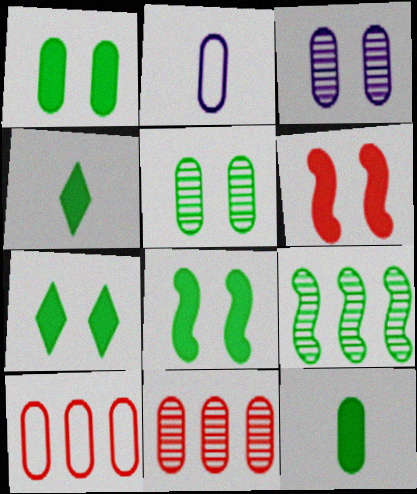[[1, 2, 11], 
[1, 7, 8], 
[3, 10, 12]]